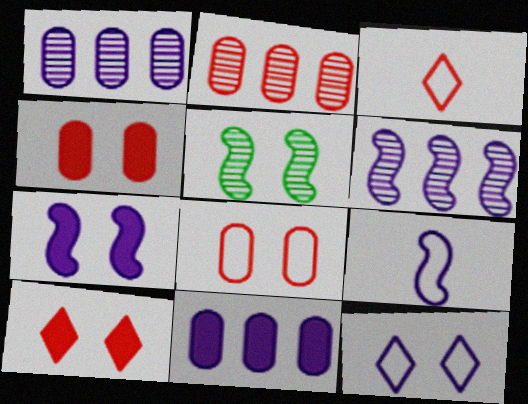[[3, 5, 11], 
[4, 5, 12], 
[6, 7, 9]]